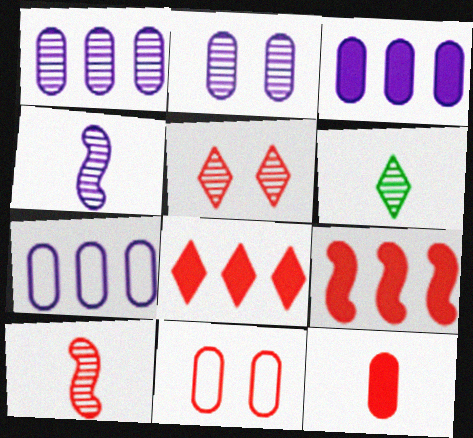[[1, 3, 7], 
[8, 10, 11]]